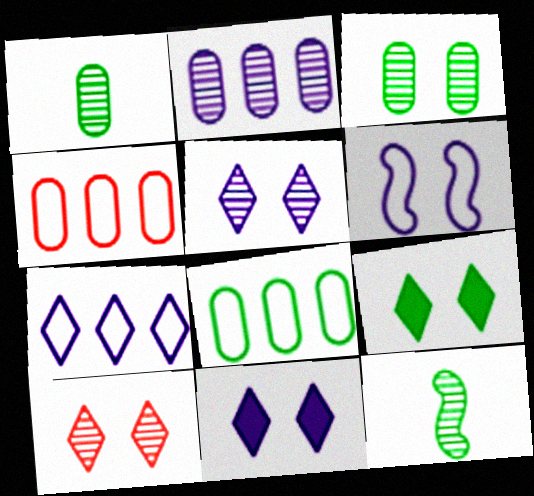[[2, 10, 12], 
[4, 11, 12], 
[8, 9, 12]]